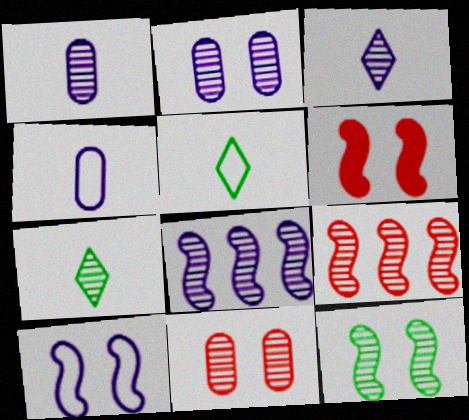[[2, 3, 8], 
[2, 7, 9], 
[6, 10, 12], 
[7, 8, 11]]